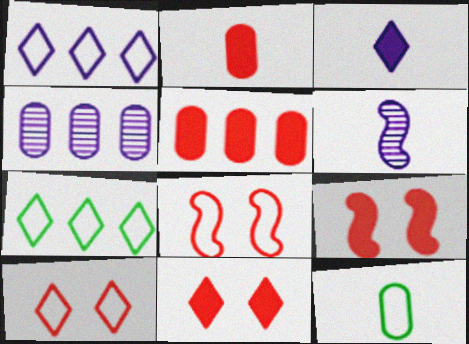[[1, 8, 12]]